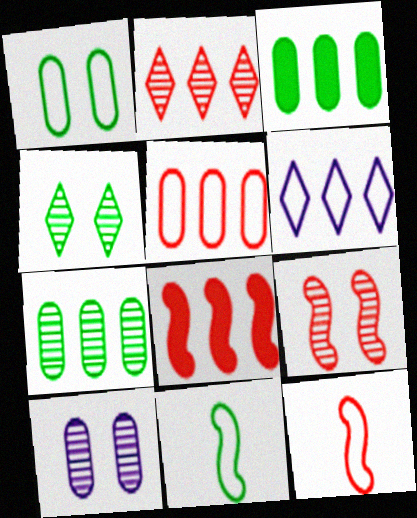[[1, 6, 12], 
[2, 5, 8], 
[3, 4, 11], 
[4, 9, 10], 
[6, 7, 8], 
[8, 9, 12]]